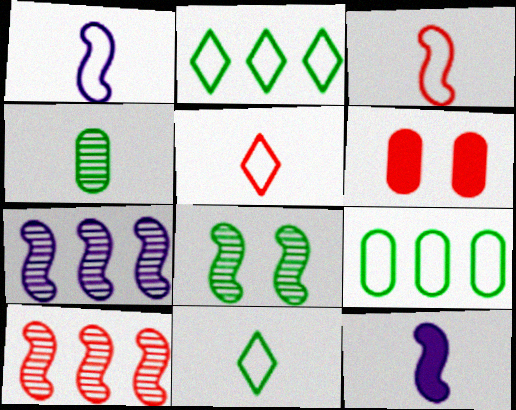[[4, 5, 12], 
[5, 6, 10], 
[6, 7, 11]]